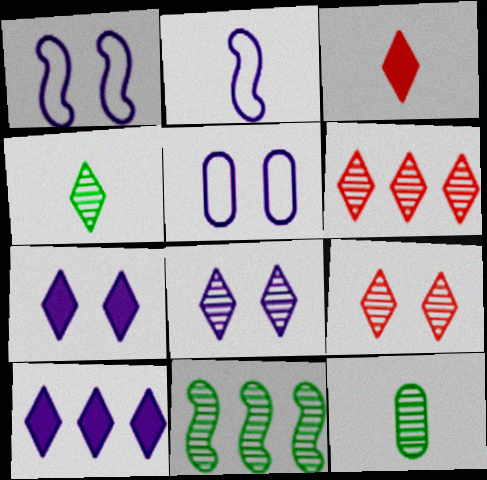[[2, 3, 12], 
[3, 5, 11], 
[4, 6, 8]]